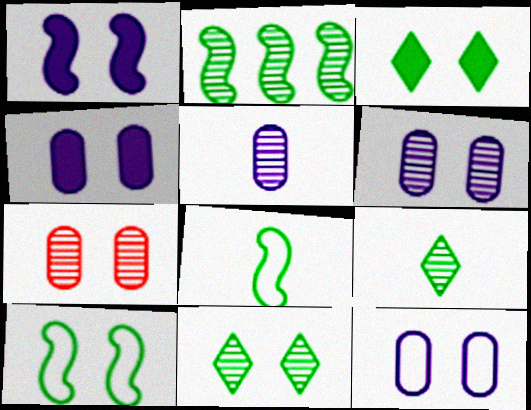[[4, 6, 12]]